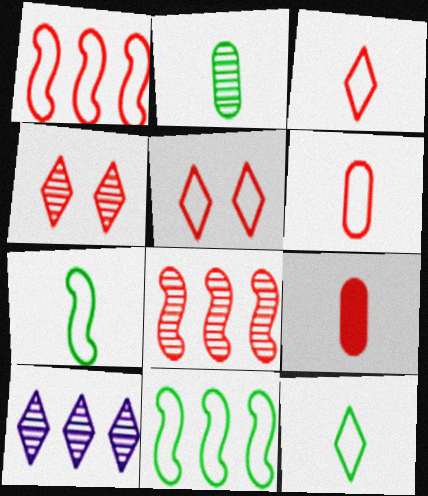[[1, 4, 9], 
[1, 5, 6], 
[5, 8, 9]]